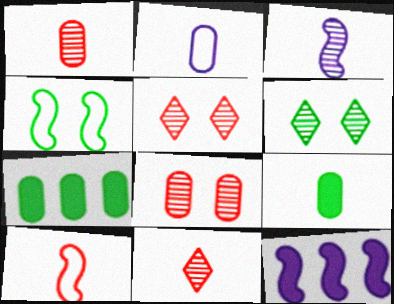[[1, 2, 9], 
[2, 7, 8]]